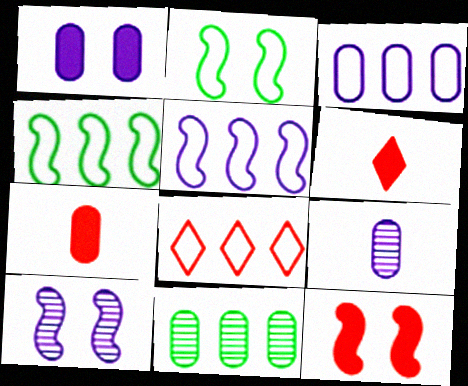[[1, 3, 9], 
[2, 10, 12], 
[3, 4, 8]]